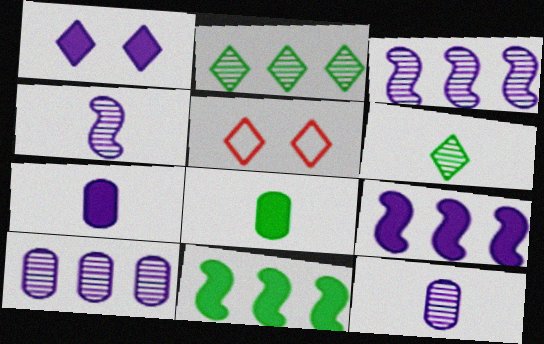[[1, 7, 9], 
[3, 5, 8], 
[5, 11, 12]]